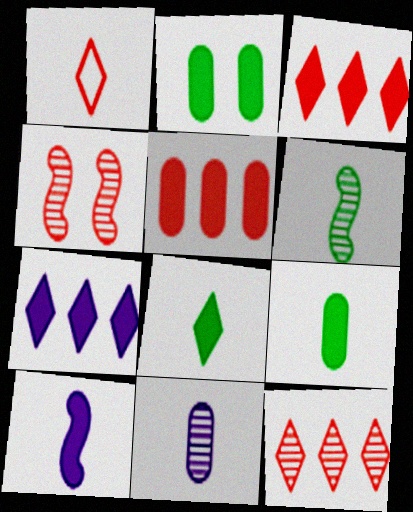[[1, 4, 5], 
[2, 3, 10]]